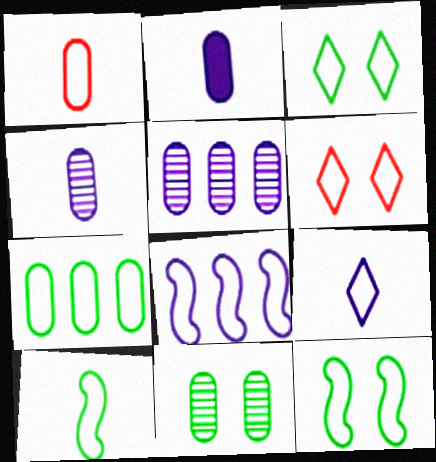[[1, 3, 8], 
[1, 9, 10], 
[3, 7, 10]]